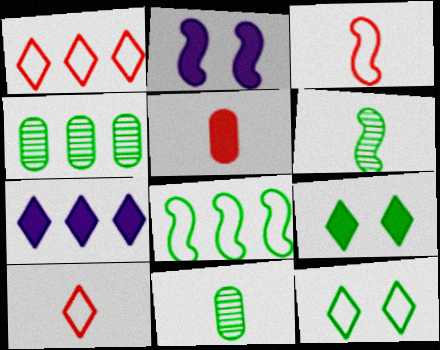[[1, 2, 11], 
[2, 4, 10], 
[8, 9, 11]]